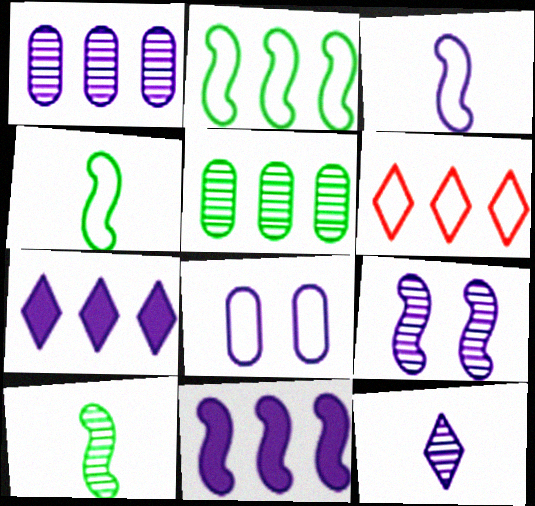[[1, 9, 12], 
[3, 9, 11], 
[4, 6, 8], 
[5, 6, 11], 
[8, 11, 12]]